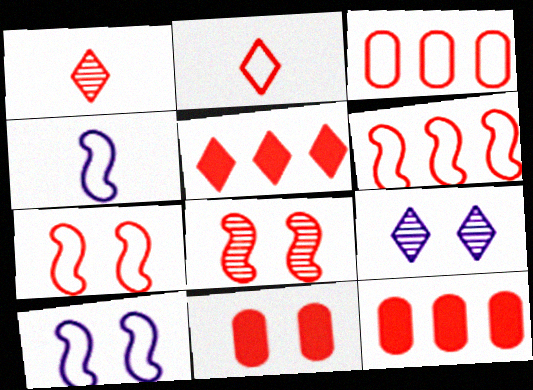[[1, 6, 11], 
[1, 7, 12], 
[2, 3, 7], 
[2, 8, 12]]